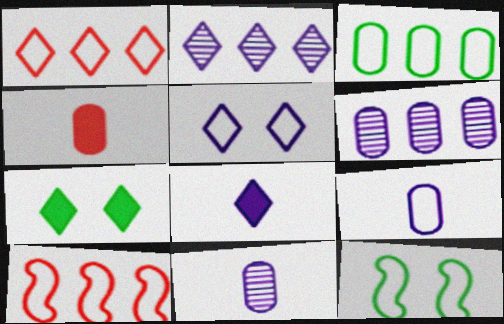[[1, 9, 12], 
[2, 4, 12], 
[2, 5, 8], 
[7, 10, 11]]